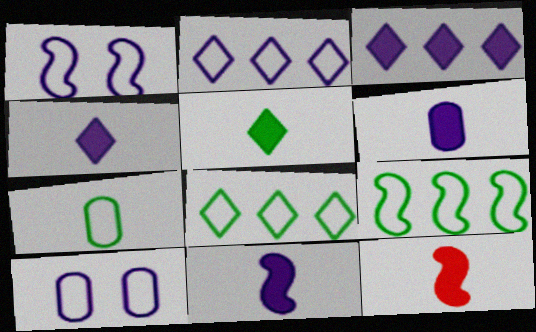[[4, 6, 11], 
[5, 6, 12]]